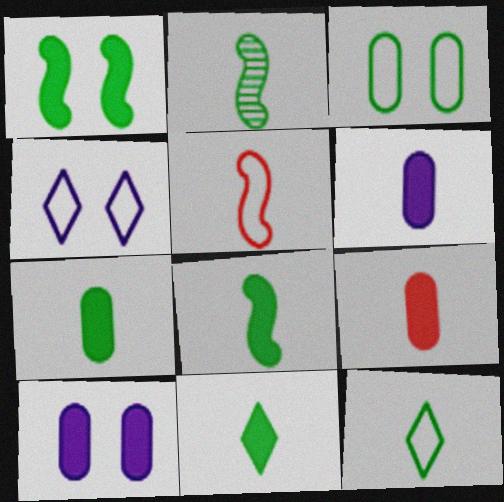[[2, 7, 12], 
[6, 7, 9], 
[7, 8, 11]]